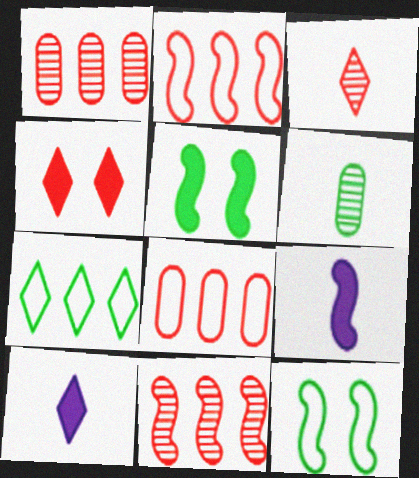[[1, 10, 12], 
[5, 6, 7], 
[9, 11, 12]]